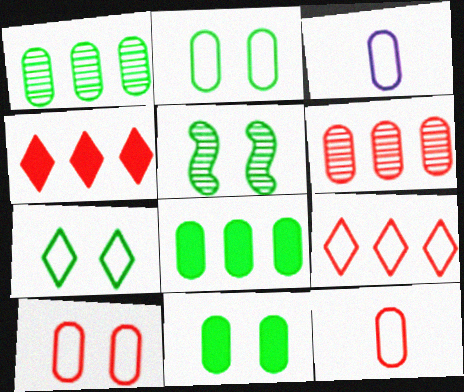[[3, 4, 5], 
[3, 6, 11], 
[5, 7, 11]]